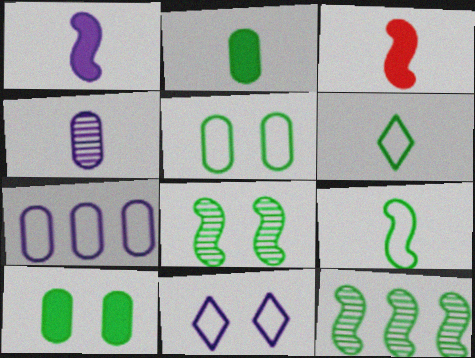[[3, 4, 6], 
[6, 10, 12]]